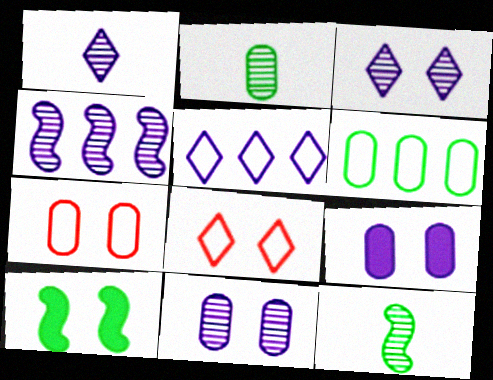[[1, 4, 11], 
[3, 7, 10], 
[8, 10, 11]]